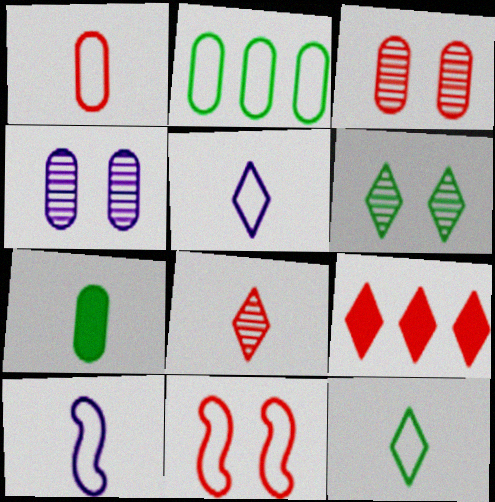[[1, 10, 12], 
[2, 5, 11], 
[5, 6, 9], 
[7, 8, 10]]